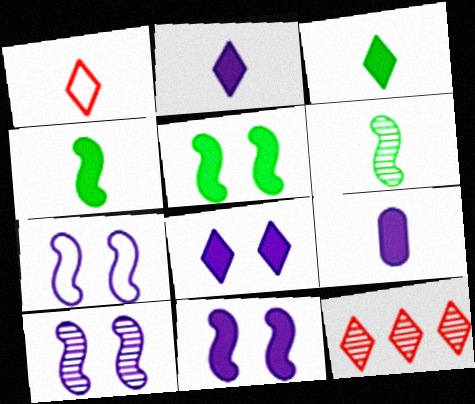[[1, 6, 9], 
[7, 10, 11]]